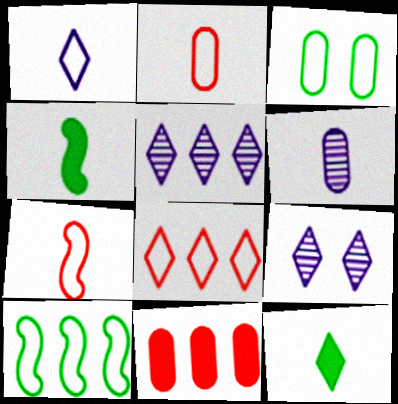[[3, 6, 11], 
[5, 10, 11], 
[6, 7, 12], 
[8, 9, 12]]